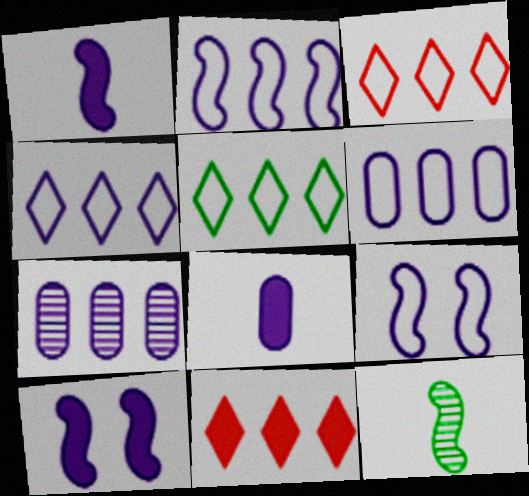[[2, 4, 6], 
[3, 4, 5]]